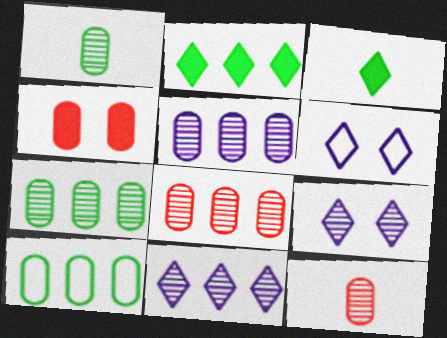[[5, 7, 8]]